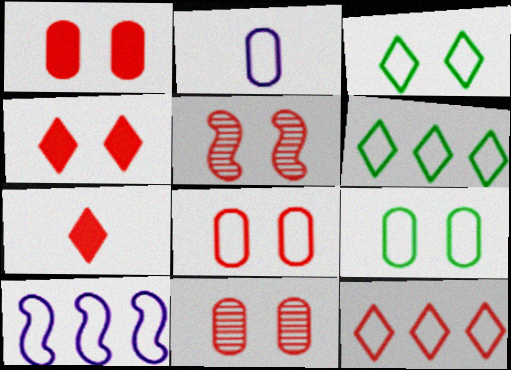[[1, 8, 11], 
[4, 5, 8]]